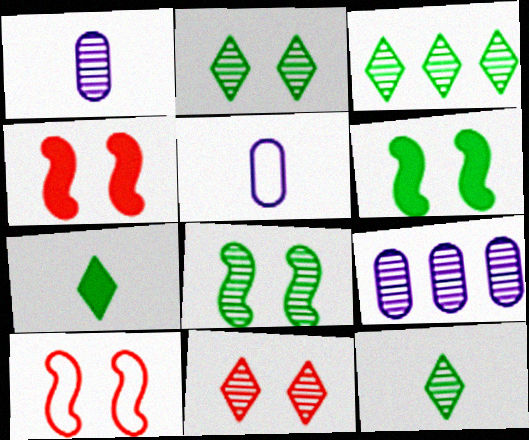[[2, 3, 12], 
[3, 4, 5], 
[7, 9, 10]]